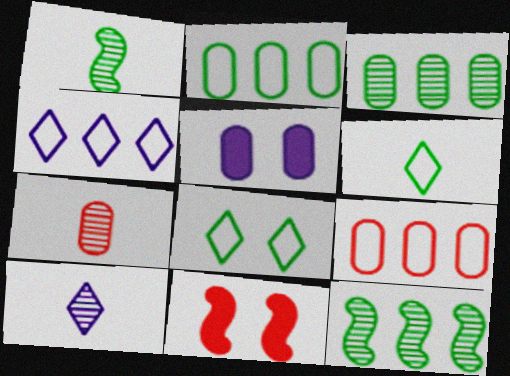[[1, 7, 10], 
[2, 5, 7], 
[2, 10, 11]]